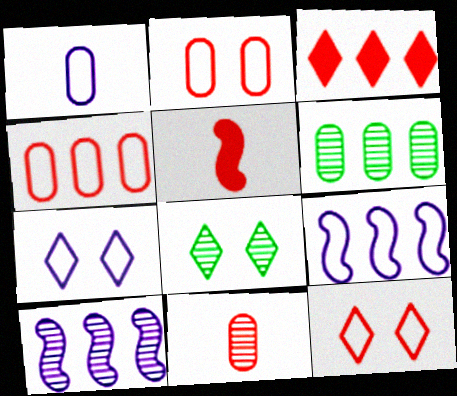[[1, 7, 9], 
[3, 6, 9], 
[5, 6, 7], 
[8, 10, 11]]